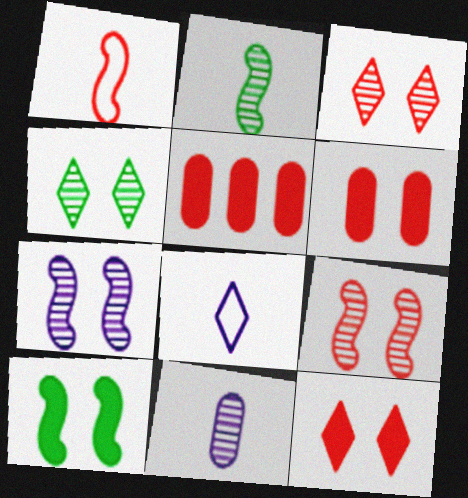[[1, 3, 5]]